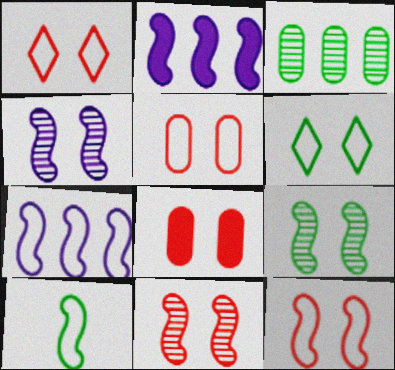[[1, 5, 12], 
[1, 8, 11], 
[2, 10, 11], 
[4, 6, 8], 
[4, 9, 11], 
[7, 10, 12]]